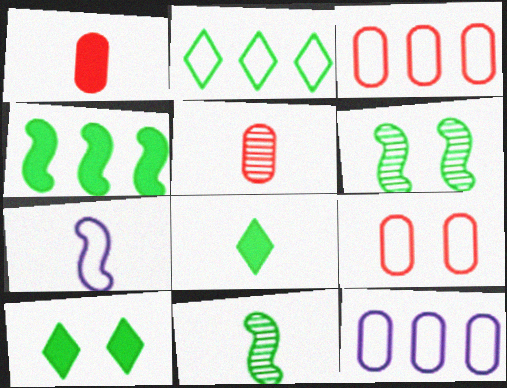[[2, 7, 9], 
[5, 7, 8]]